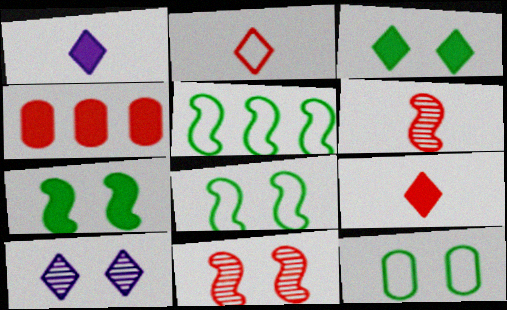[[1, 4, 7], 
[2, 4, 11]]